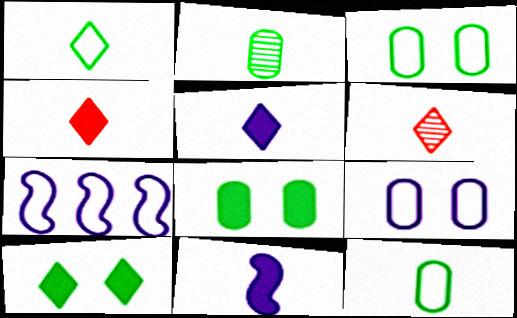[[1, 5, 6], 
[6, 7, 8], 
[6, 11, 12]]